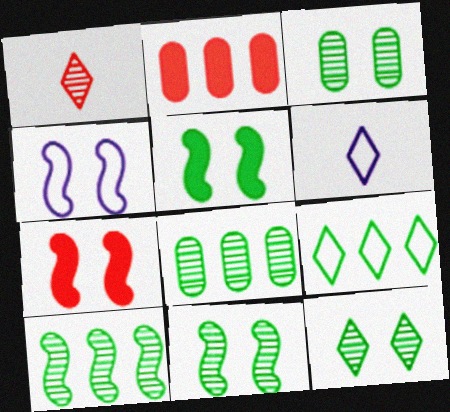[[2, 6, 11], 
[3, 11, 12], 
[4, 7, 11], 
[6, 7, 8]]